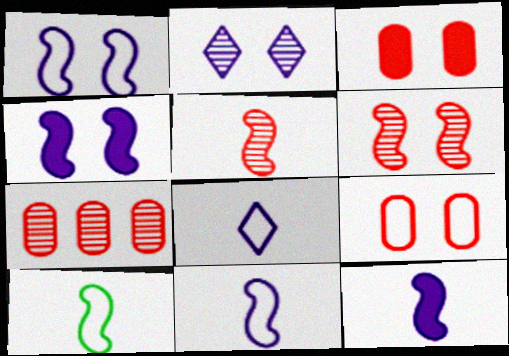[[5, 10, 12]]